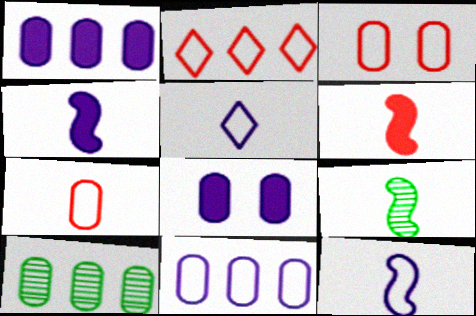[[2, 8, 9], 
[6, 9, 12], 
[7, 8, 10]]